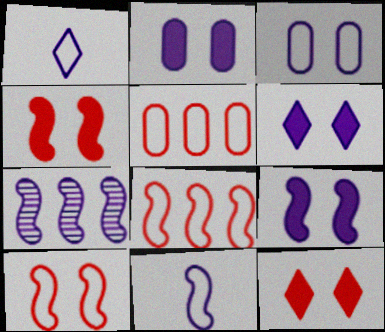[[1, 2, 7], 
[2, 6, 9], 
[7, 9, 11]]